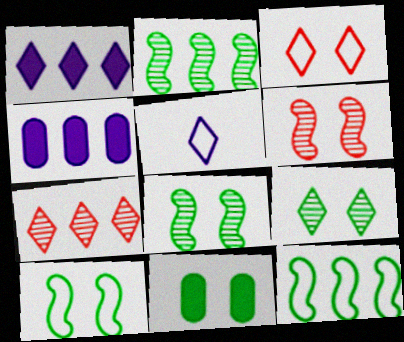[[4, 7, 12], 
[9, 10, 11]]